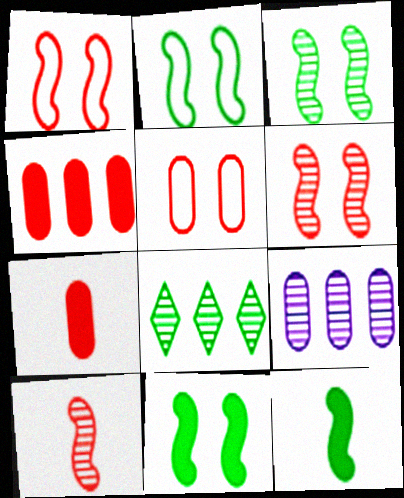[[2, 3, 11]]